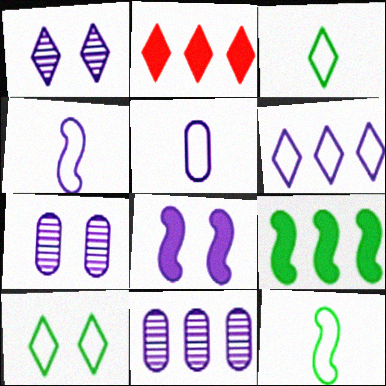[[1, 2, 3], 
[2, 7, 12]]